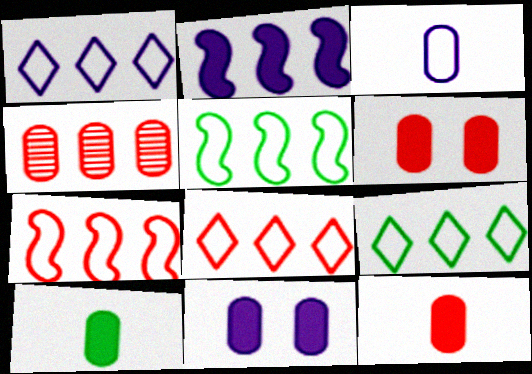[[1, 8, 9], 
[2, 4, 9]]